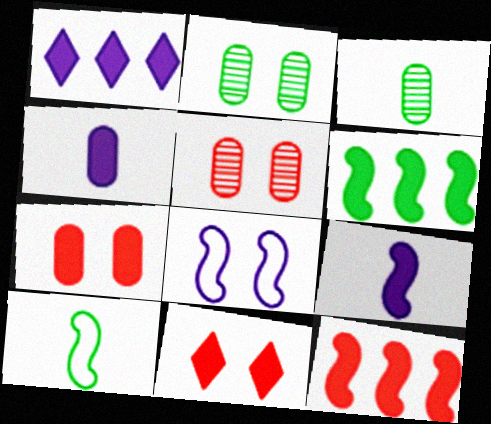[[1, 5, 10], 
[2, 8, 11], 
[4, 6, 11]]